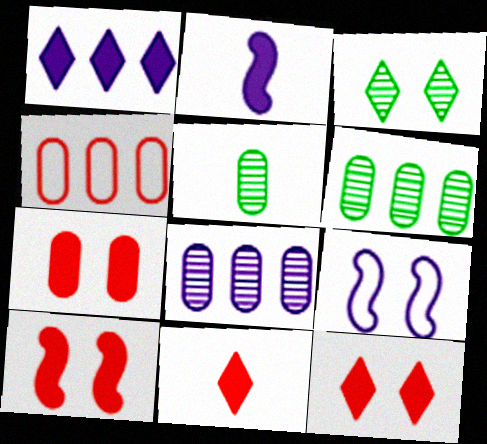[[2, 3, 4], 
[3, 7, 9], 
[6, 9, 11], 
[7, 10, 12]]